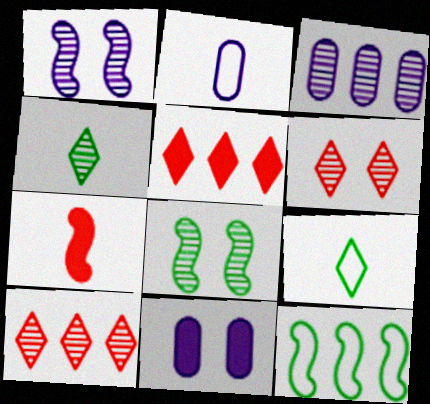[[1, 7, 12], 
[2, 3, 11], 
[2, 4, 7], 
[2, 5, 8], 
[3, 5, 12]]